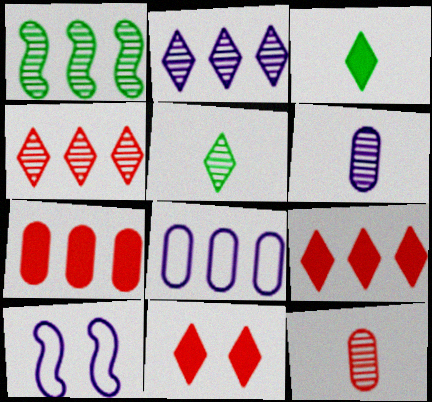[[1, 8, 9], 
[5, 7, 10]]